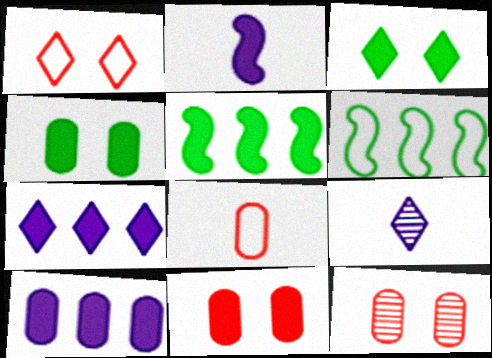[[6, 9, 11]]